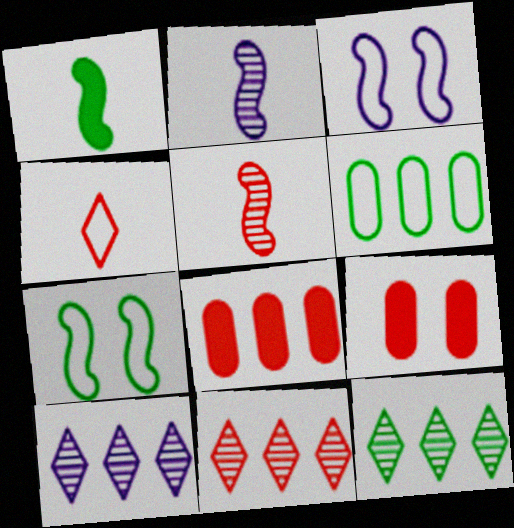[[3, 4, 6], 
[10, 11, 12]]